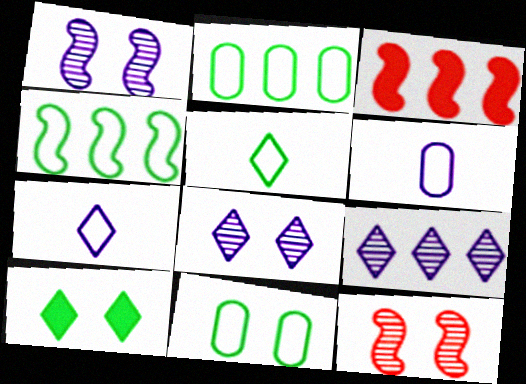[[2, 3, 9], 
[4, 5, 11]]